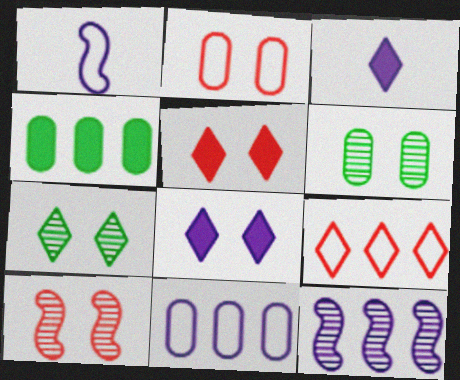[[2, 5, 10], 
[3, 7, 9], 
[4, 9, 12]]